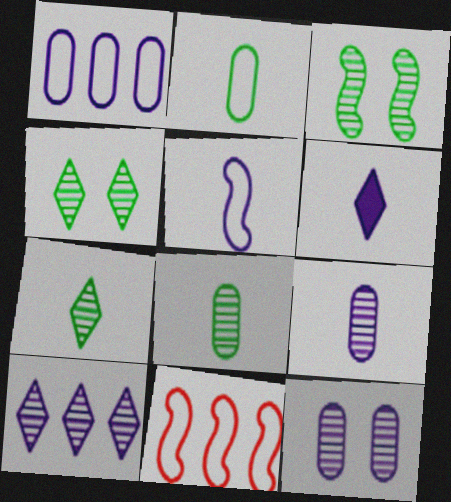[[5, 6, 9]]